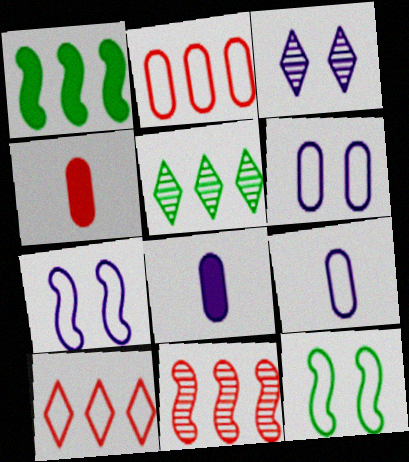[[4, 5, 7], 
[9, 10, 12]]